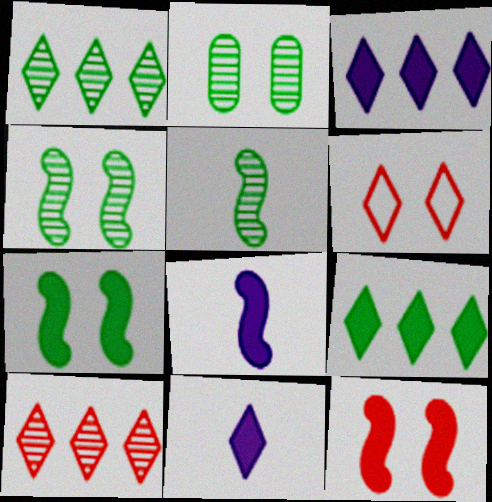[[1, 2, 5], 
[1, 6, 11]]